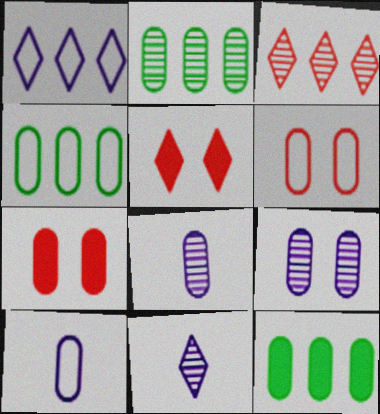[[2, 4, 12], 
[2, 7, 10], 
[4, 6, 10], 
[4, 7, 8], 
[6, 8, 12]]